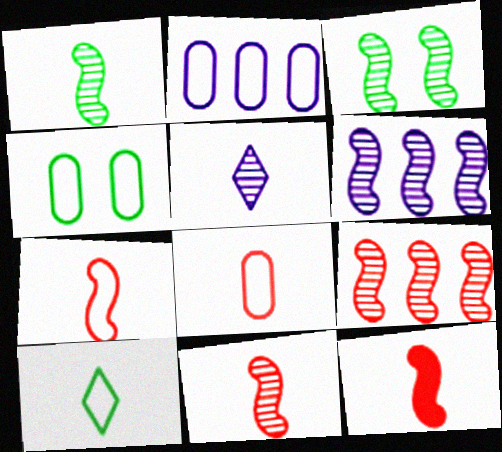[[2, 4, 8], 
[3, 6, 11], 
[7, 11, 12]]